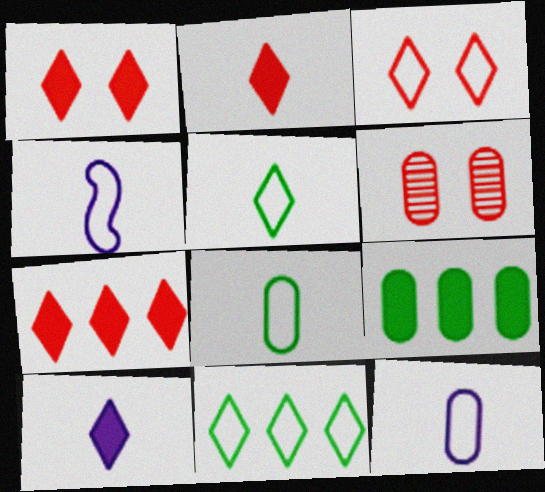[[1, 2, 7], 
[6, 9, 12]]